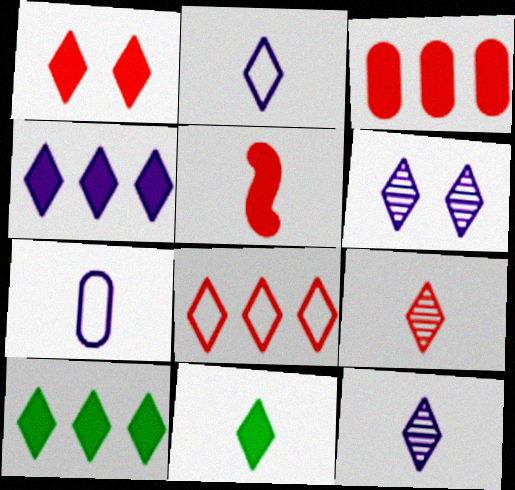[[1, 3, 5], 
[1, 4, 11], 
[1, 8, 9], 
[2, 4, 6], 
[2, 9, 11], 
[6, 8, 11]]